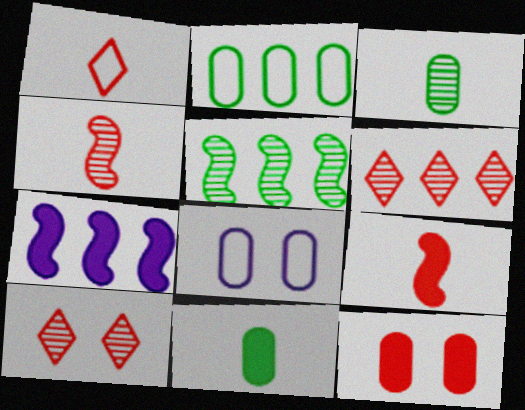[[2, 6, 7]]